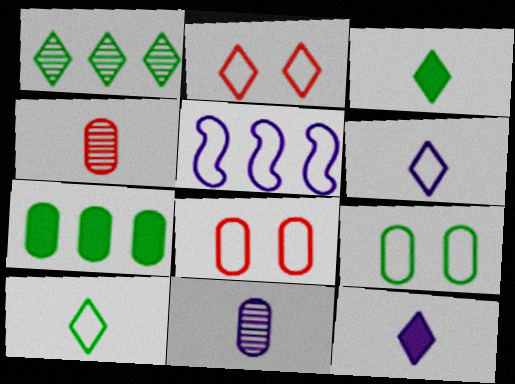[[1, 2, 12], 
[5, 8, 10], 
[7, 8, 11]]